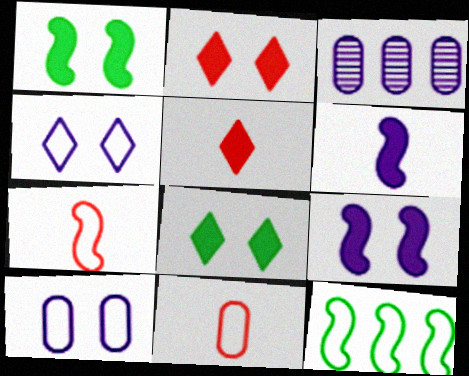[[3, 4, 6], 
[3, 7, 8], 
[4, 11, 12]]